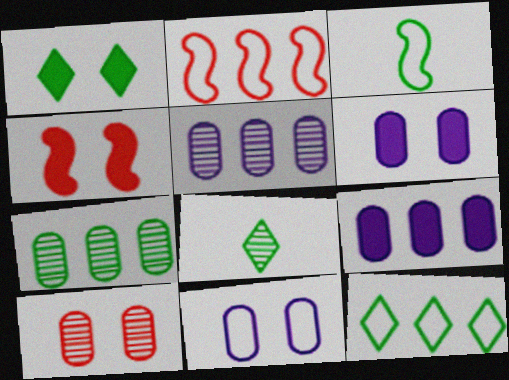[[1, 3, 7], 
[1, 4, 6], 
[1, 8, 12], 
[2, 6, 8]]